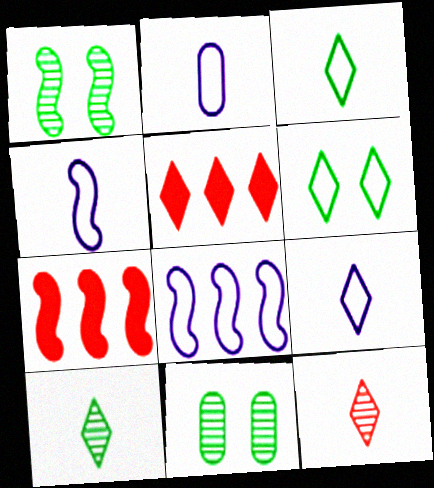[[1, 2, 5], 
[1, 4, 7], 
[2, 4, 9], 
[4, 5, 11], 
[7, 9, 11]]